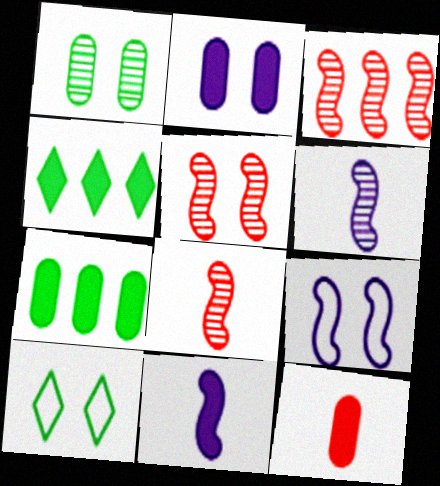[[2, 5, 10], 
[2, 7, 12], 
[3, 5, 8]]